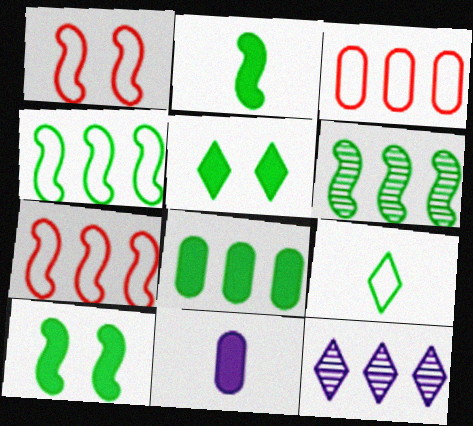[[2, 5, 8], 
[7, 8, 12]]